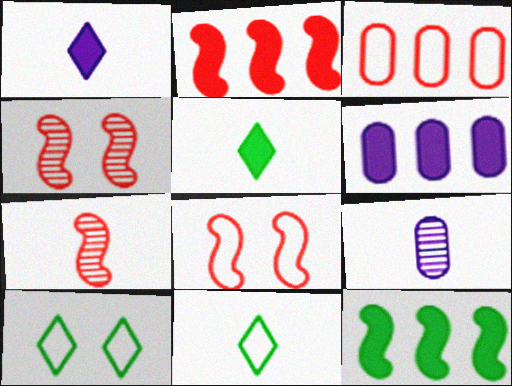[[2, 7, 8], 
[2, 9, 10], 
[4, 6, 11], 
[6, 7, 10]]